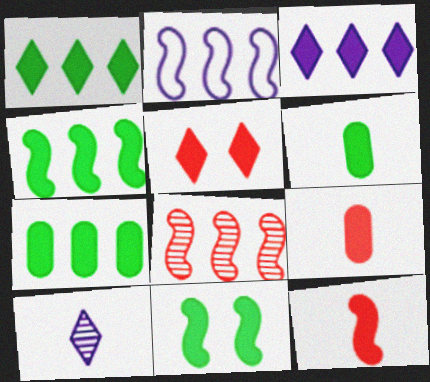[[1, 4, 7], 
[1, 6, 11], 
[2, 4, 8], 
[3, 9, 11]]